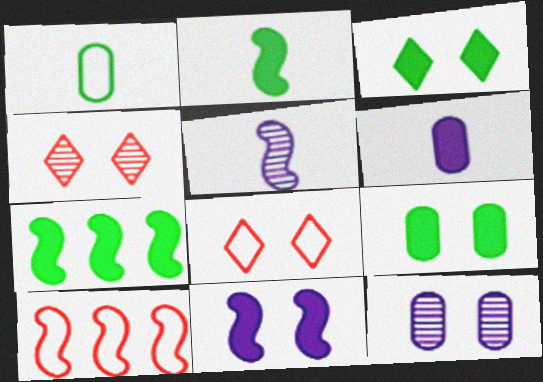[]